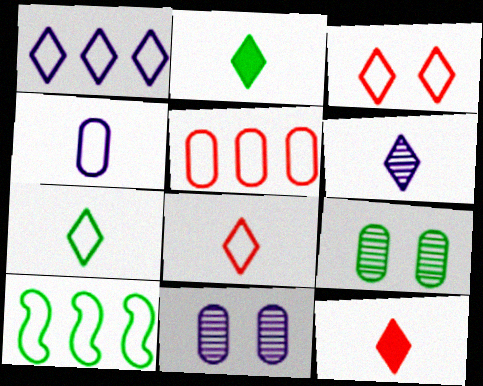[[1, 3, 7], 
[1, 5, 10], 
[2, 6, 8], 
[2, 9, 10], 
[3, 4, 10], 
[6, 7, 12], 
[10, 11, 12]]